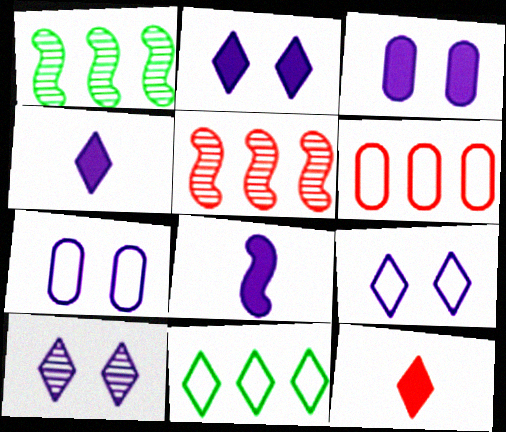[[1, 7, 12], 
[2, 9, 10], 
[10, 11, 12]]